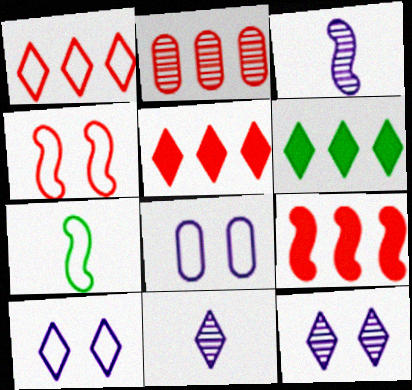[[1, 2, 9], 
[1, 7, 8]]